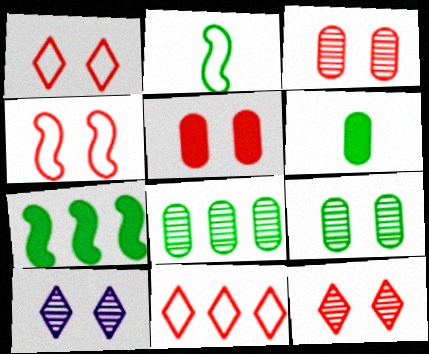[[4, 5, 12]]